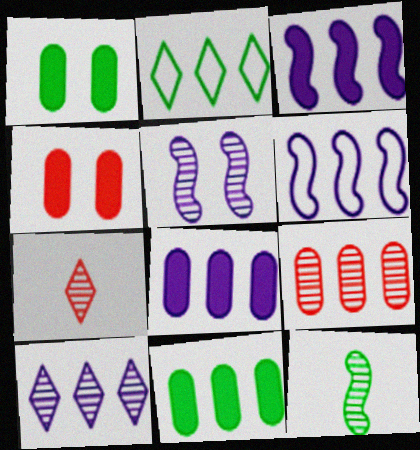[[1, 2, 12], 
[1, 6, 7], 
[2, 3, 9], 
[6, 8, 10]]